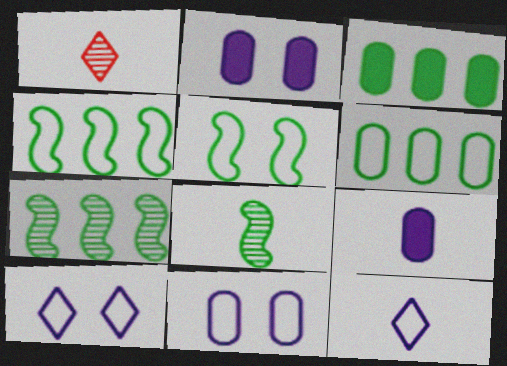[[1, 2, 4]]